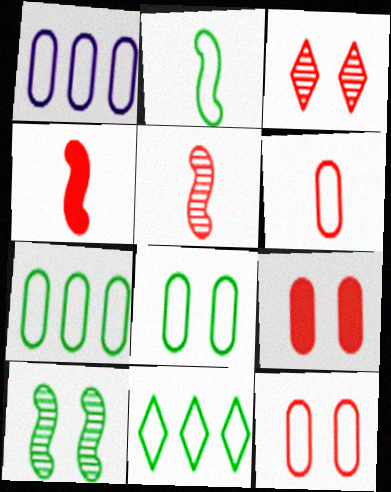[[1, 6, 8], 
[2, 8, 11]]